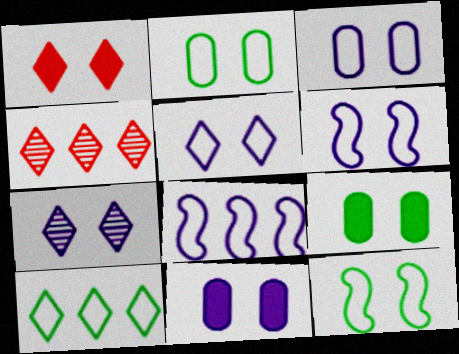[[3, 5, 6], 
[6, 7, 11]]